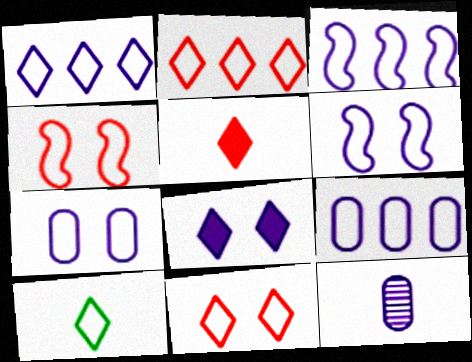[[1, 3, 9], 
[1, 10, 11], 
[3, 8, 12], 
[4, 9, 10]]